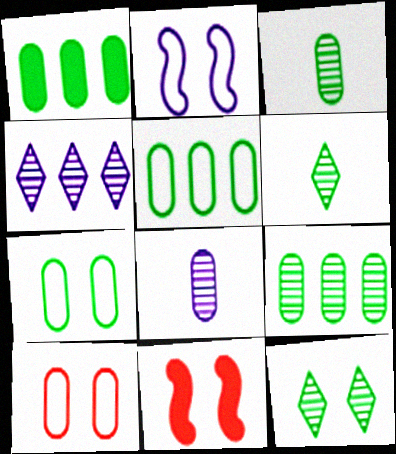[[1, 3, 7], 
[1, 5, 9], 
[1, 8, 10]]